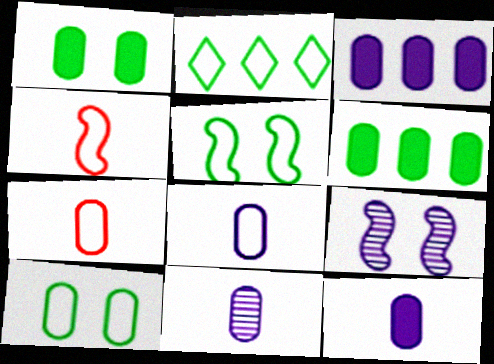[[8, 11, 12]]